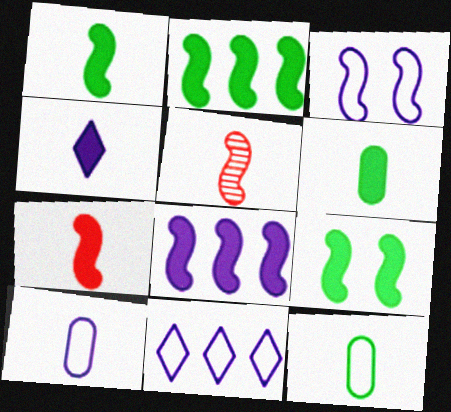[[1, 2, 9], 
[2, 3, 5], 
[3, 10, 11], 
[4, 5, 12], 
[4, 6, 7], 
[7, 8, 9]]